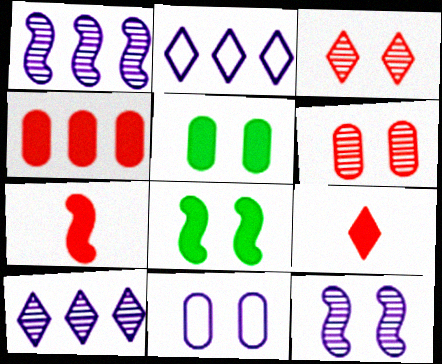[[3, 8, 11], 
[5, 6, 11]]